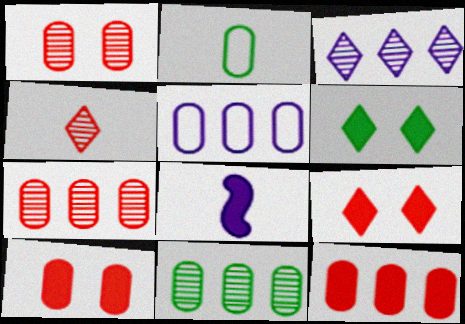[[2, 4, 8], 
[5, 11, 12], 
[6, 8, 12]]